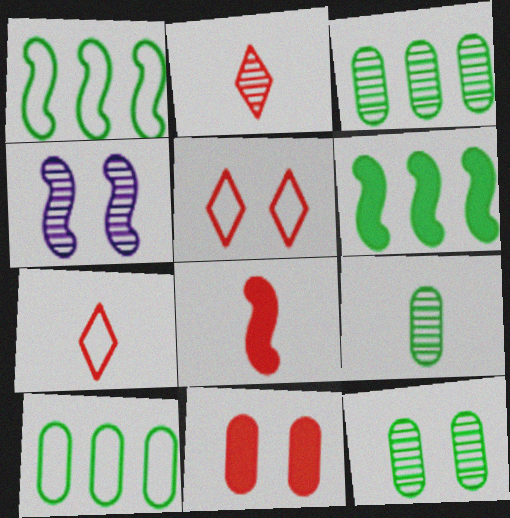[[1, 4, 8], 
[2, 3, 4], 
[3, 9, 12]]